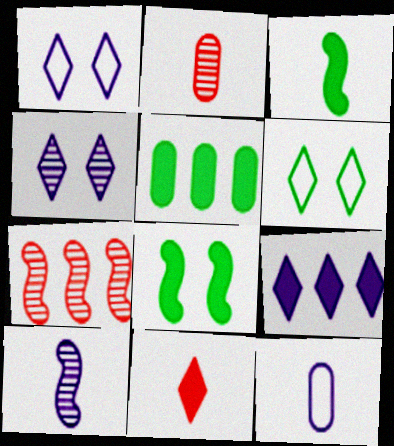[]